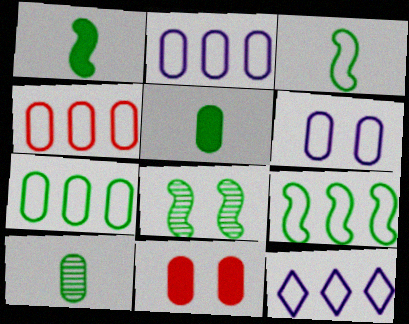[[1, 8, 9], 
[2, 4, 7], 
[2, 10, 11], 
[4, 9, 12]]